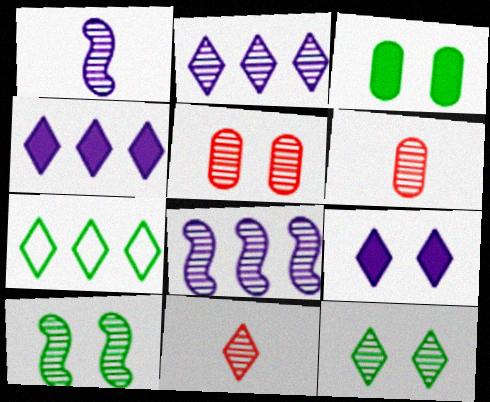[[2, 6, 10], 
[2, 11, 12], 
[6, 8, 12], 
[7, 9, 11]]